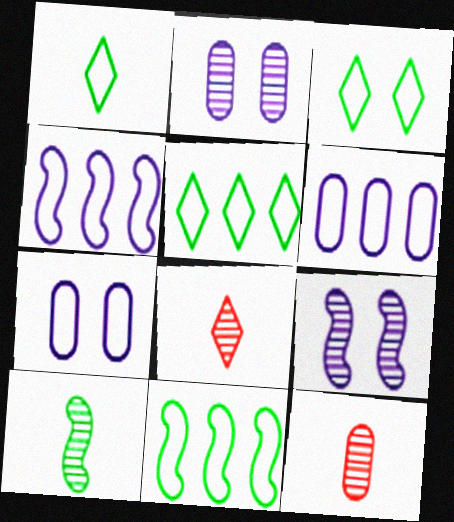[[1, 3, 5]]